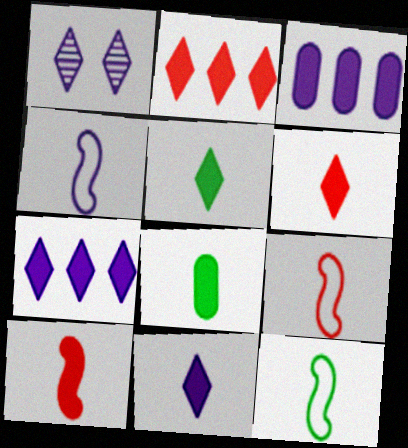[[1, 3, 4], 
[4, 9, 12], 
[5, 6, 11], 
[8, 10, 11]]